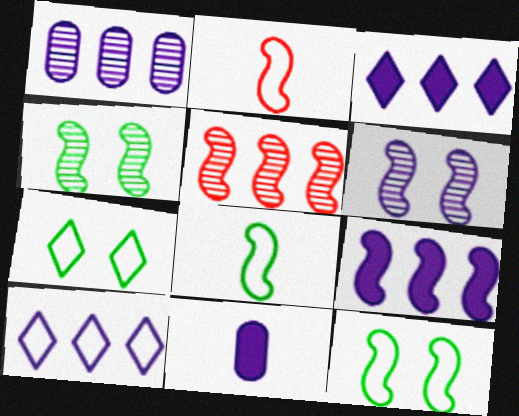[[1, 9, 10], 
[2, 4, 9], 
[5, 7, 11], 
[6, 10, 11]]